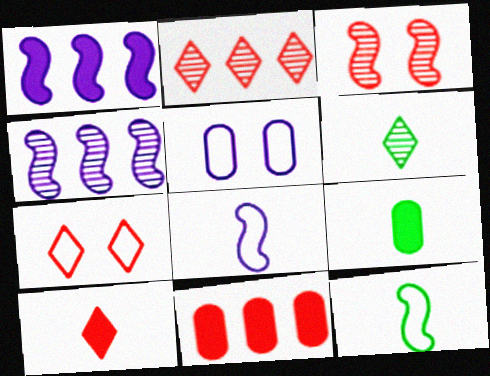[[1, 3, 12], 
[2, 7, 10], 
[4, 7, 9], 
[6, 9, 12]]